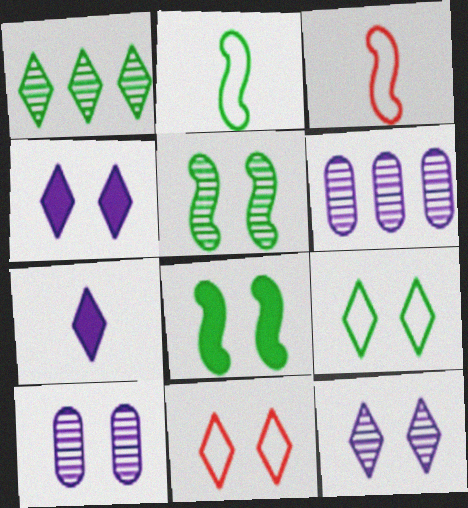[[1, 7, 11], 
[8, 10, 11]]